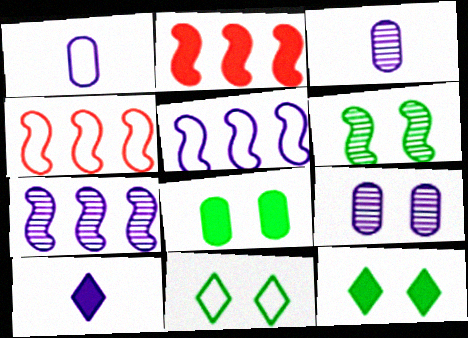[[1, 4, 11], 
[2, 3, 11], 
[2, 8, 10], 
[3, 4, 12], 
[5, 9, 10], 
[6, 8, 11]]